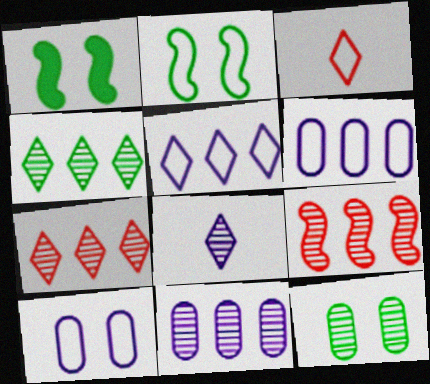[[1, 3, 11], 
[2, 3, 6], 
[4, 9, 11], 
[8, 9, 12]]